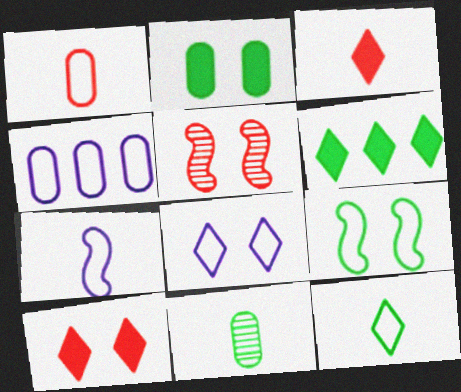[[1, 7, 12], 
[2, 5, 8], 
[3, 7, 11], 
[4, 7, 8], 
[6, 9, 11]]